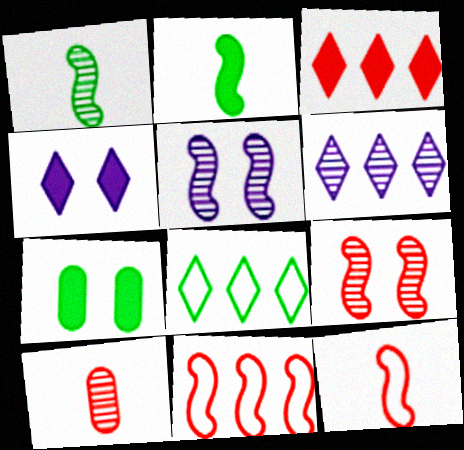[[1, 7, 8], 
[2, 5, 11], 
[3, 6, 8], 
[6, 7, 12]]